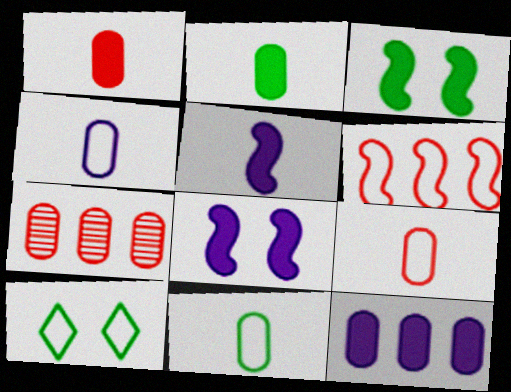[[4, 6, 10], 
[4, 9, 11], 
[5, 7, 10]]